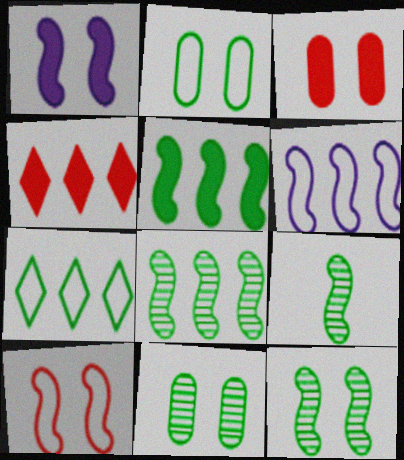[[1, 10, 12], 
[8, 9, 12]]